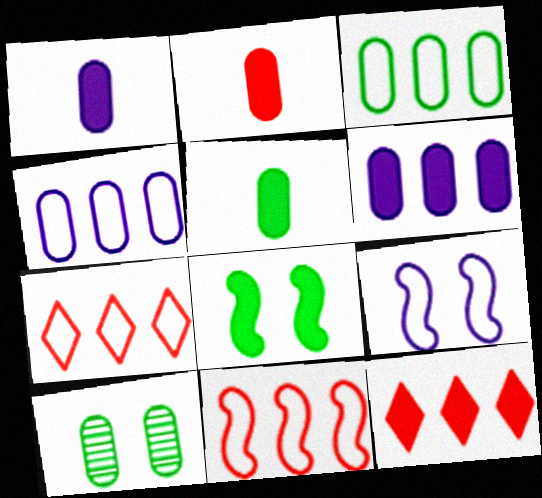[[1, 2, 5], 
[1, 8, 12], 
[2, 4, 10], 
[3, 5, 10]]